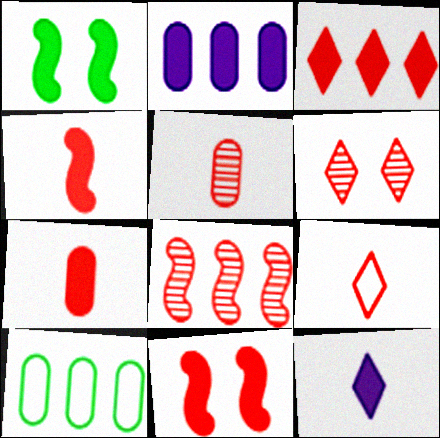[[3, 6, 9], 
[3, 7, 11], 
[4, 5, 9], 
[5, 6, 8]]